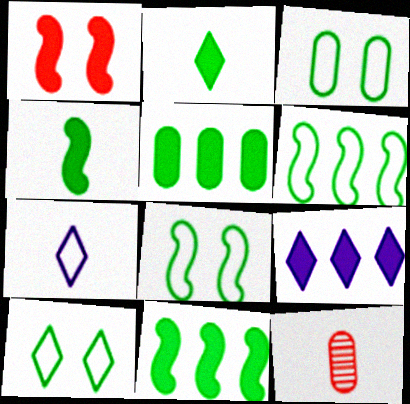[[3, 8, 10], 
[4, 7, 12], 
[8, 9, 12]]